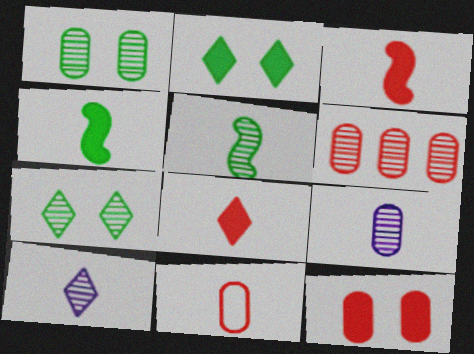[[1, 6, 9], 
[4, 10, 11], 
[6, 11, 12]]